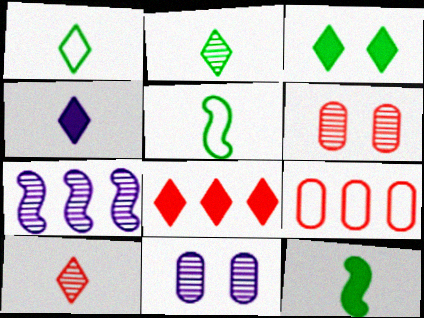[[1, 4, 10], 
[2, 6, 7], 
[3, 4, 8], 
[5, 8, 11]]